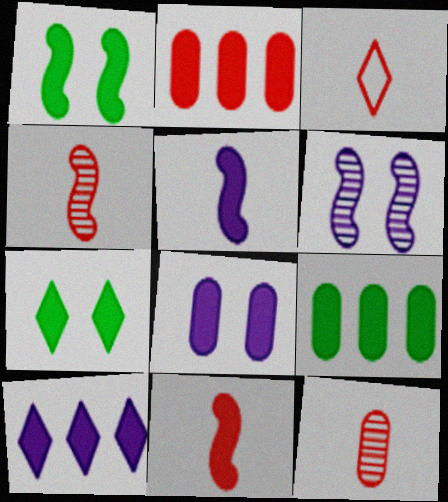[[2, 5, 7], 
[3, 6, 9], 
[3, 11, 12], 
[5, 8, 10]]